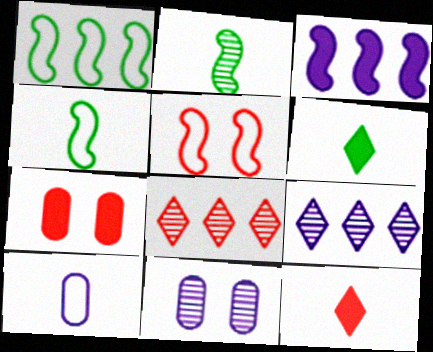[[1, 11, 12], 
[2, 3, 5], 
[2, 8, 11], 
[2, 10, 12], 
[3, 6, 7], 
[4, 7, 9]]